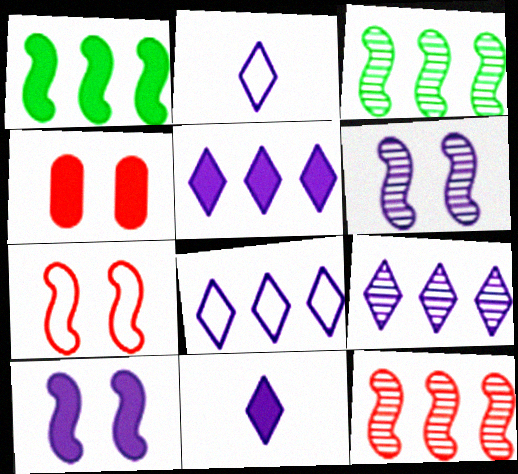[[1, 4, 11], 
[2, 3, 4], 
[5, 8, 9]]